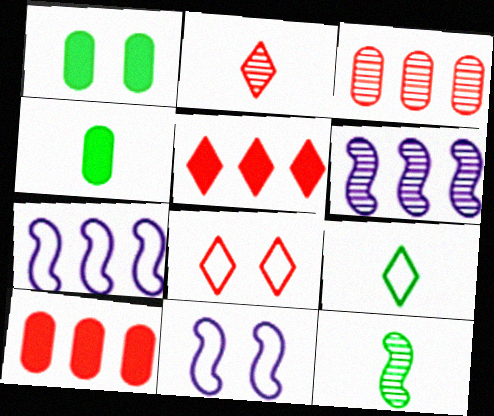[[1, 2, 7], 
[2, 5, 8], 
[4, 6, 8], 
[4, 9, 12]]